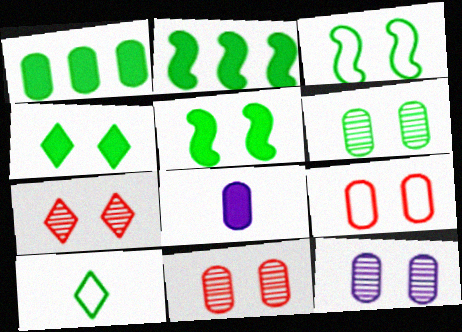[[2, 6, 10], 
[3, 4, 6], 
[6, 11, 12]]